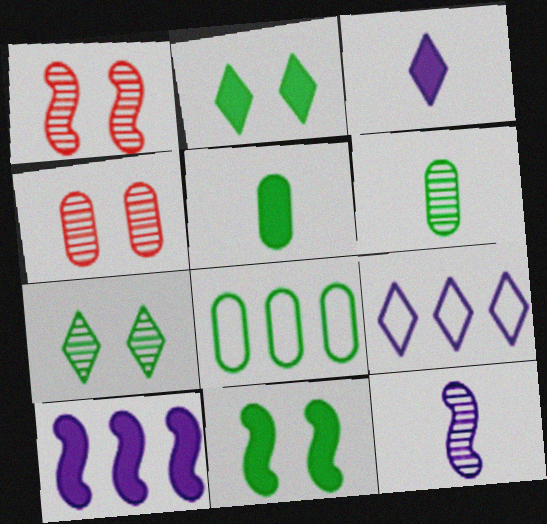[[1, 3, 8], 
[1, 5, 9]]